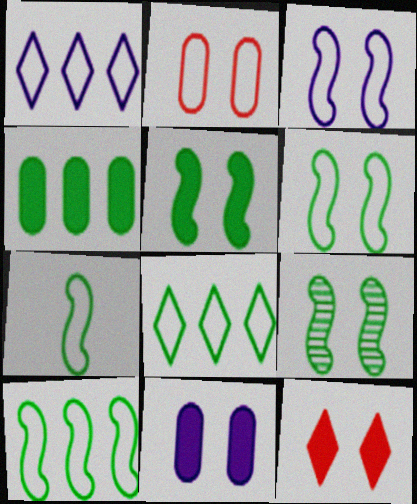[[1, 2, 7], 
[5, 6, 9], 
[5, 11, 12], 
[6, 7, 10]]